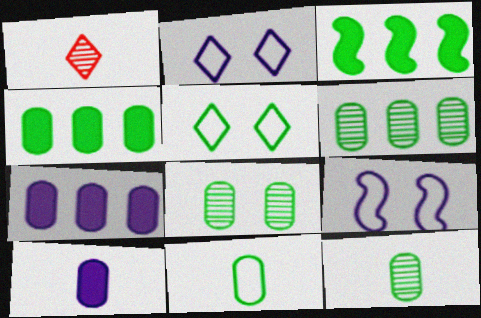[[1, 4, 9], 
[3, 5, 12], 
[4, 8, 11], 
[6, 8, 12]]